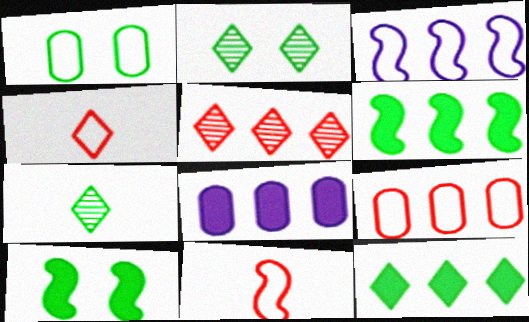[[1, 2, 10], 
[1, 3, 4], 
[1, 6, 7], 
[2, 8, 11]]